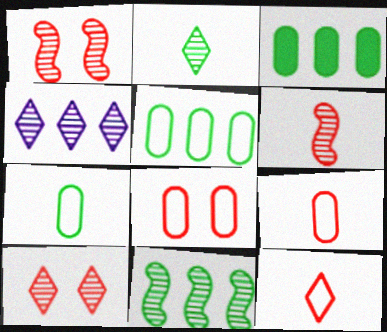[[2, 4, 10]]